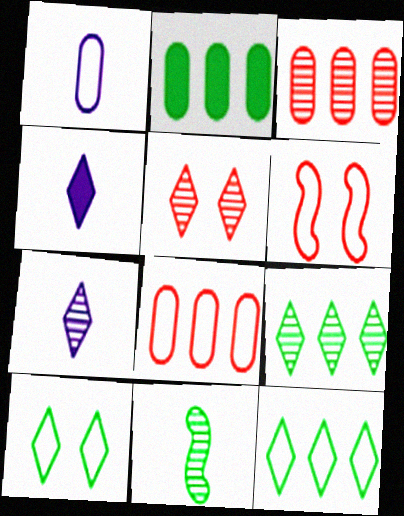[[1, 6, 12], 
[2, 6, 7], 
[2, 10, 11], 
[4, 5, 12], 
[5, 7, 9]]